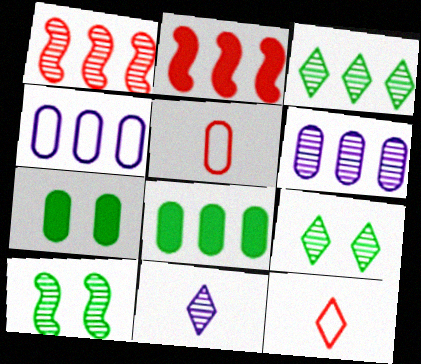[[1, 3, 6], 
[2, 3, 4], 
[5, 6, 7]]